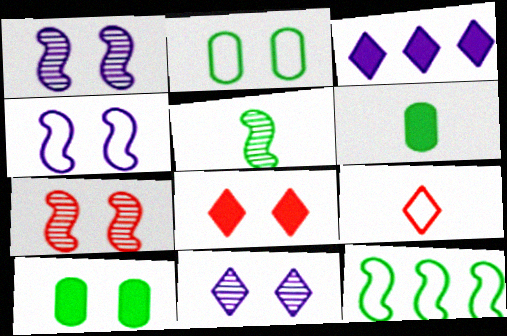[[1, 2, 8]]